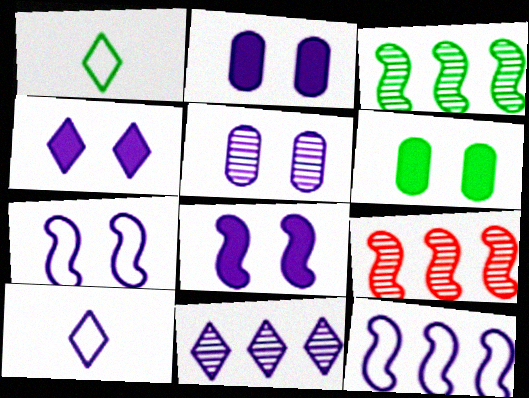[[1, 2, 9], 
[1, 3, 6], 
[2, 4, 8], 
[4, 5, 7], 
[4, 10, 11], 
[6, 9, 10]]